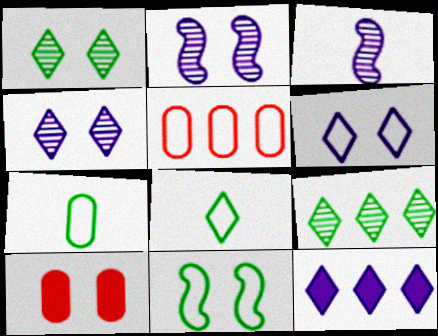[[4, 10, 11]]